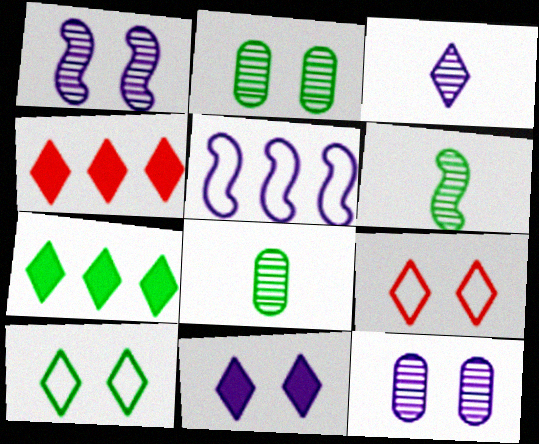[[3, 4, 10], 
[3, 7, 9]]